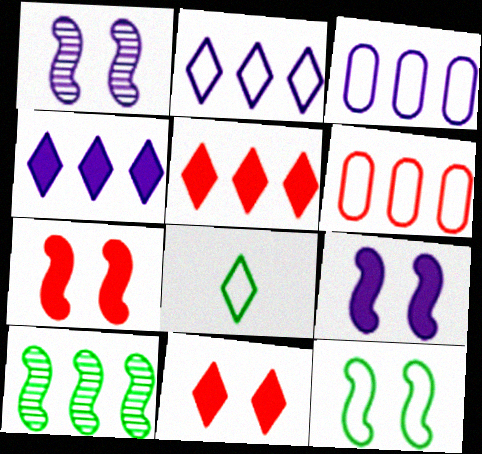[[1, 7, 12], 
[3, 5, 10], 
[4, 6, 10]]